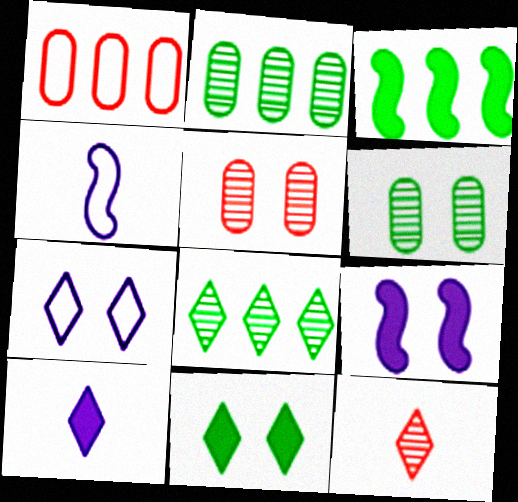[]